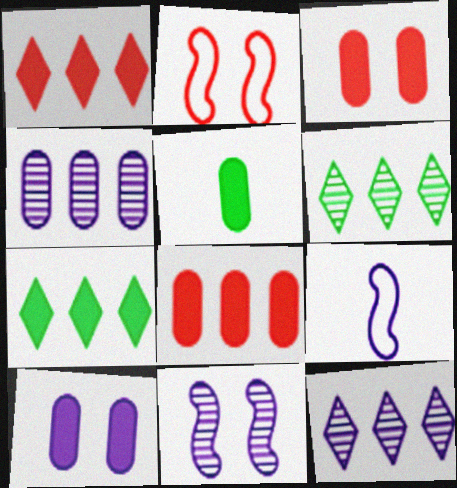[[2, 5, 12], 
[3, 6, 9], 
[5, 8, 10], 
[9, 10, 12]]